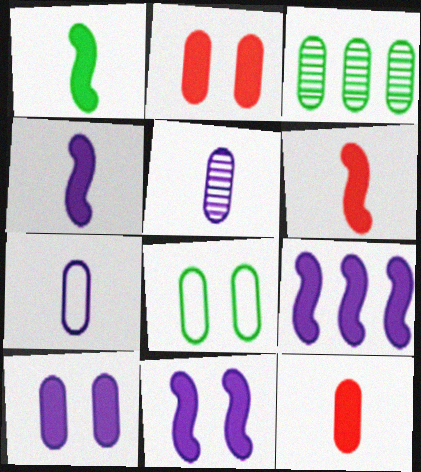[[1, 4, 6], 
[2, 3, 7], 
[4, 9, 11]]